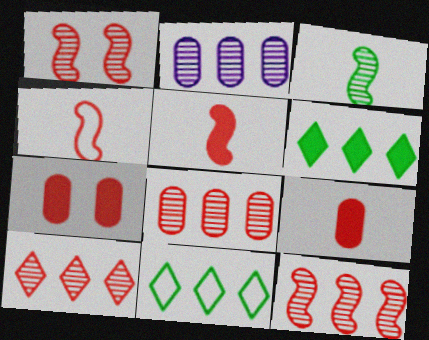[[4, 7, 10], 
[8, 10, 12]]